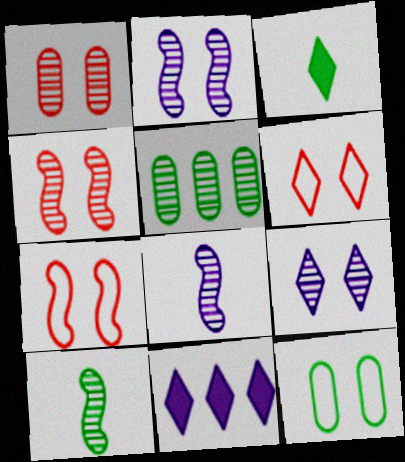[]